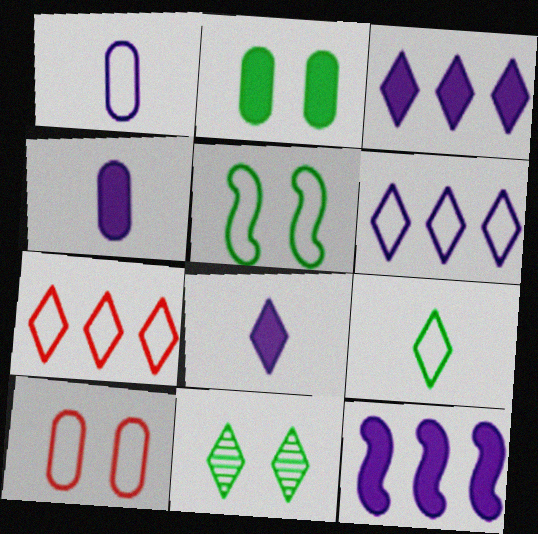[[1, 5, 7], 
[2, 5, 11], 
[7, 8, 11]]